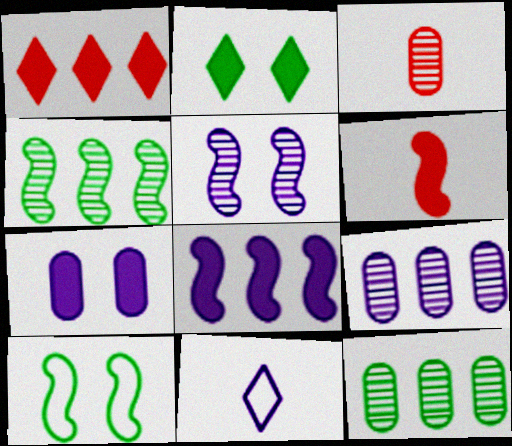[]